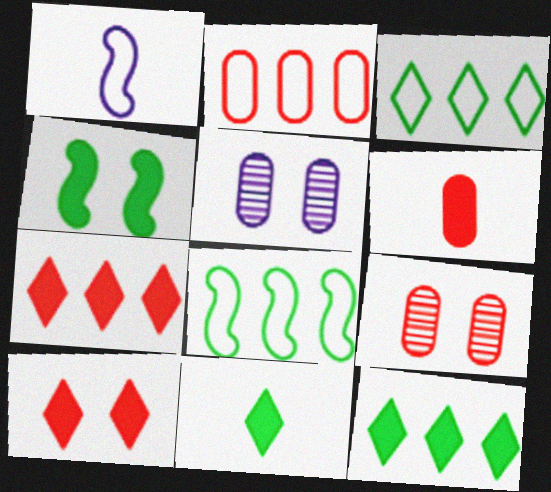[[1, 9, 12], 
[2, 6, 9]]